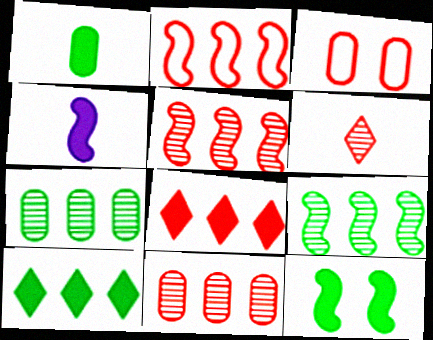[[1, 10, 12], 
[2, 8, 11]]